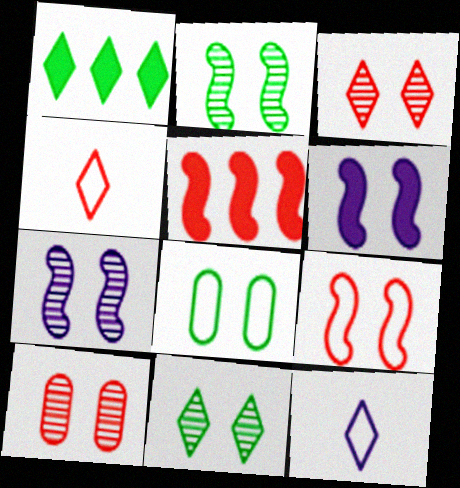[[1, 3, 12], 
[2, 6, 9], 
[3, 6, 8], 
[4, 5, 10], 
[7, 10, 11]]